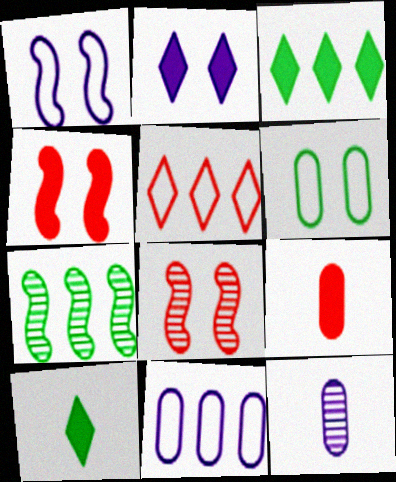[[2, 6, 8], 
[5, 8, 9], 
[6, 7, 10], 
[8, 10, 11]]